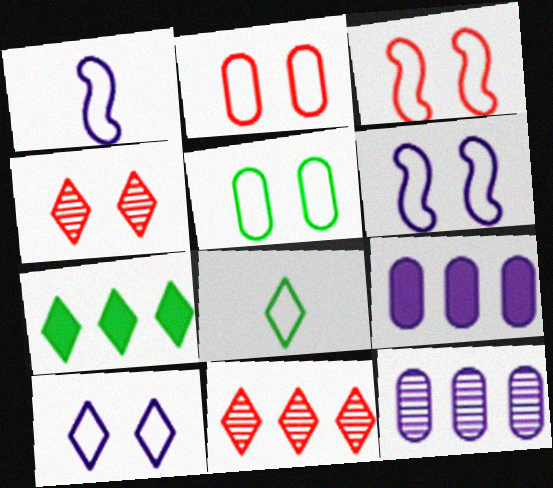[[3, 5, 10]]